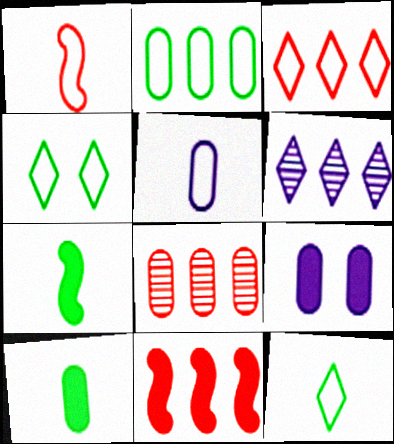[[1, 5, 12], 
[2, 6, 11], 
[3, 8, 11]]